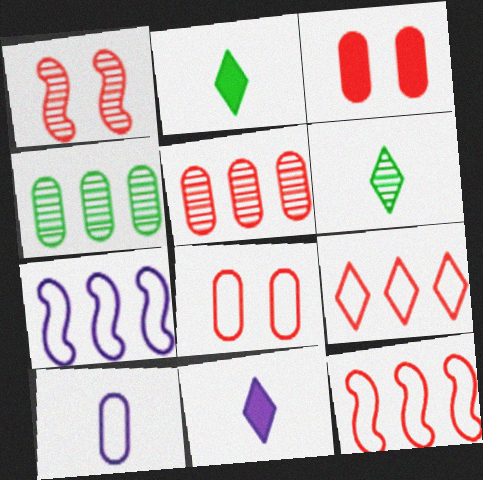[[3, 4, 10], 
[3, 6, 7]]